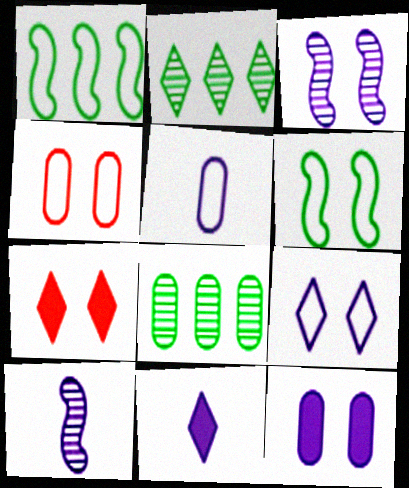[[3, 9, 12], 
[4, 6, 9], 
[5, 10, 11]]